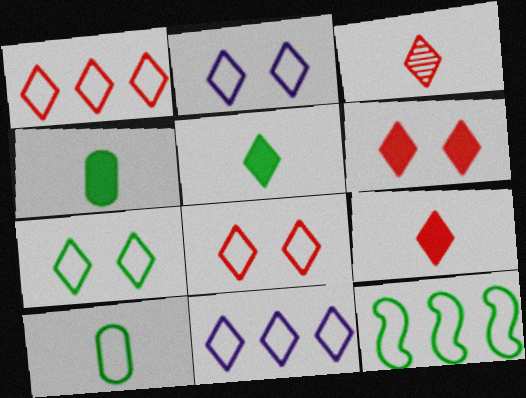[[1, 3, 6], 
[2, 7, 8], 
[7, 10, 12]]